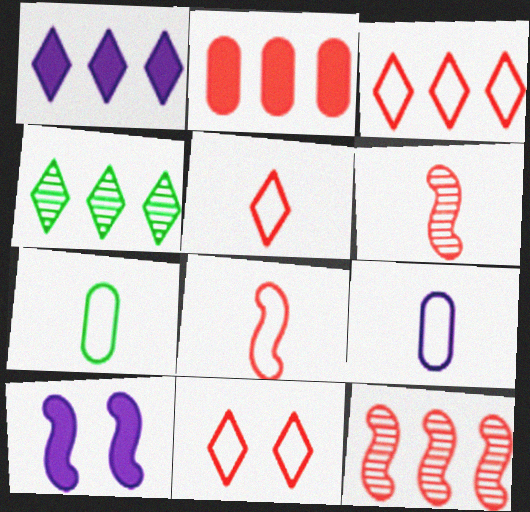[[1, 3, 4], 
[2, 3, 12], 
[2, 6, 11], 
[3, 5, 11]]